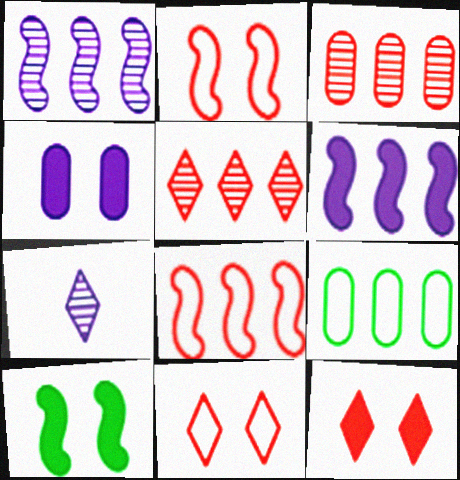[[4, 10, 12], 
[5, 6, 9]]